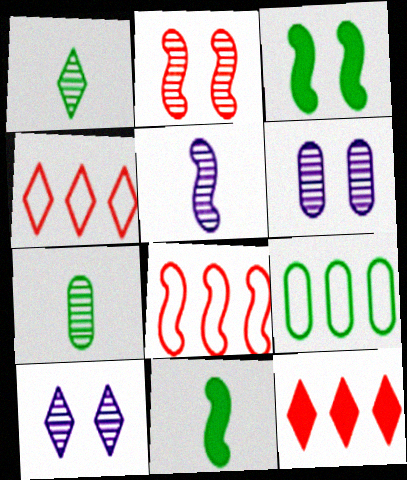[[1, 3, 9], 
[3, 5, 8], 
[4, 6, 11]]